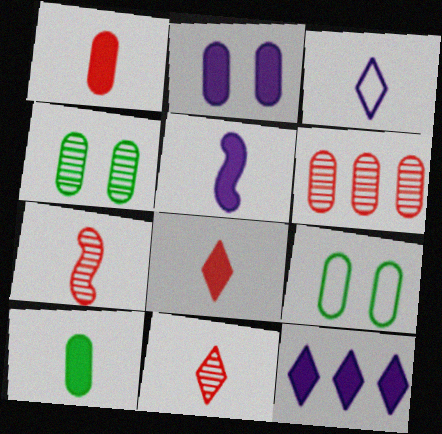[[2, 5, 12], 
[3, 7, 10], 
[5, 8, 10], 
[7, 9, 12]]